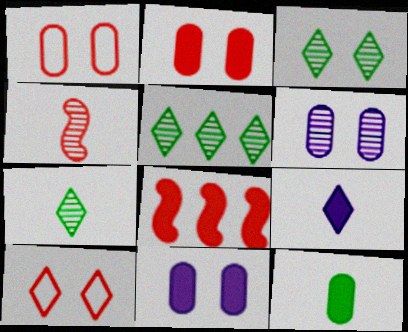[[3, 5, 7], 
[4, 5, 6], 
[5, 9, 10]]